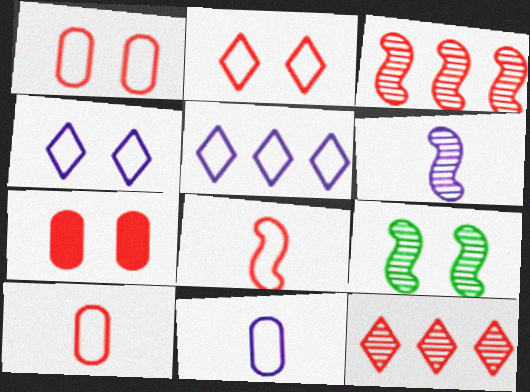[[3, 6, 9], 
[4, 7, 9], 
[7, 8, 12]]